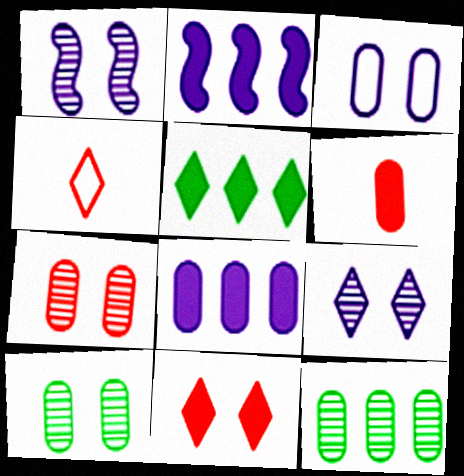[[2, 4, 10], 
[3, 6, 12], 
[4, 5, 9]]